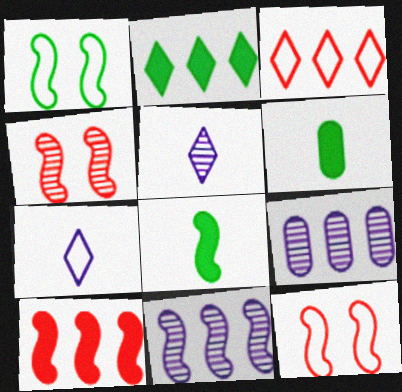[[8, 11, 12]]